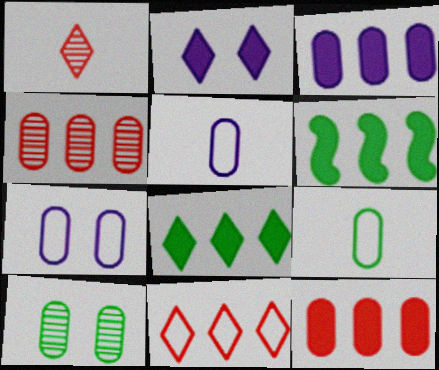[[1, 6, 7], 
[5, 10, 12]]